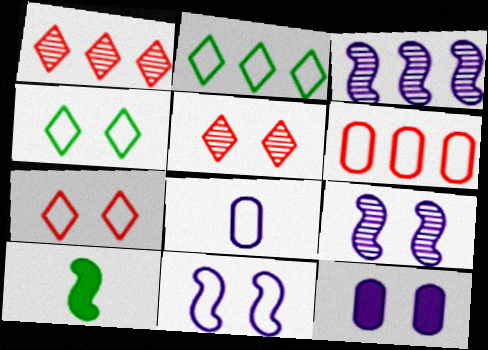[]